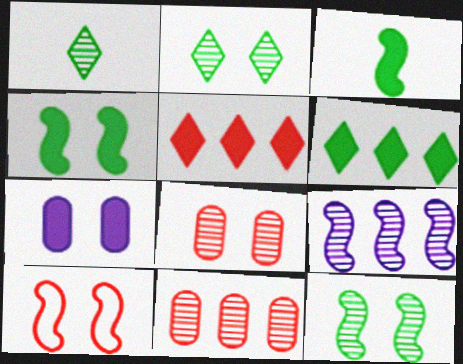[[1, 8, 9], 
[2, 7, 10], 
[3, 5, 7], 
[3, 9, 10]]